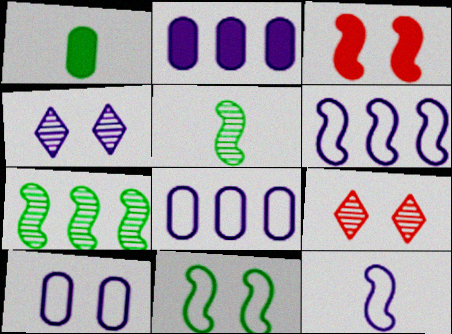[[1, 6, 9], 
[2, 4, 12], 
[3, 5, 6], 
[3, 7, 12]]